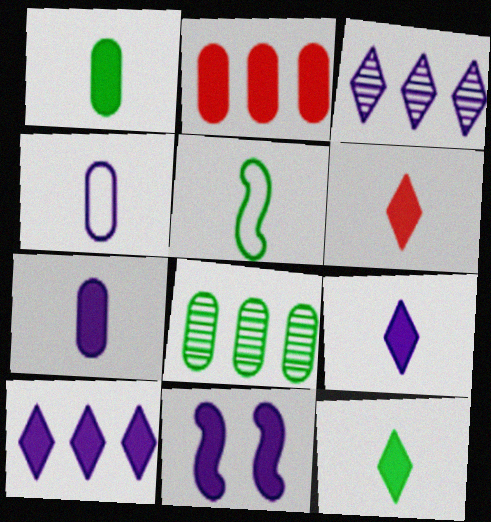[[2, 11, 12], 
[3, 4, 11], 
[6, 9, 12], 
[7, 10, 11]]